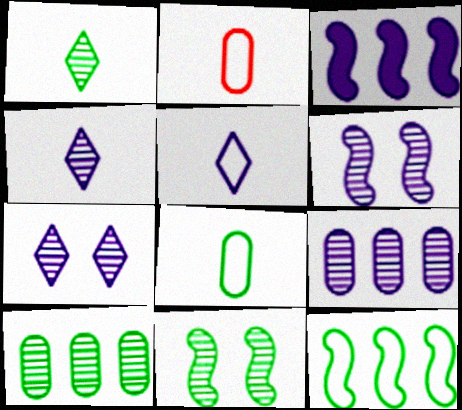[[1, 10, 11], 
[4, 6, 9]]